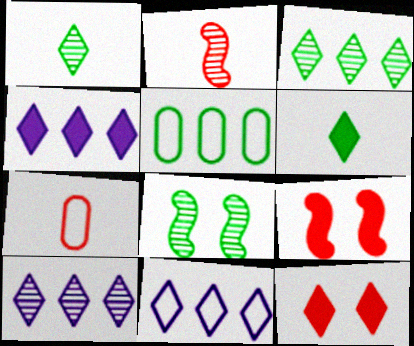[[1, 11, 12], 
[4, 6, 12], 
[4, 7, 8], 
[4, 10, 11], 
[5, 6, 8]]